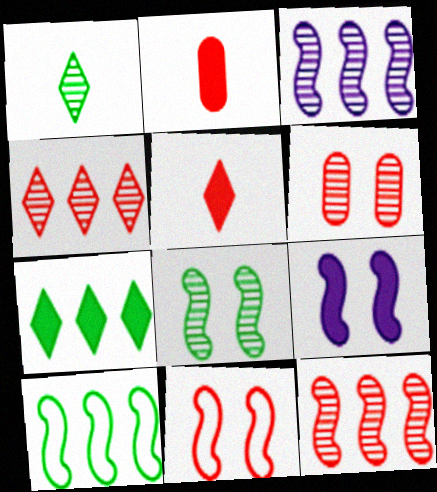[[1, 3, 6], 
[2, 4, 11], 
[2, 7, 9], 
[8, 9, 11]]